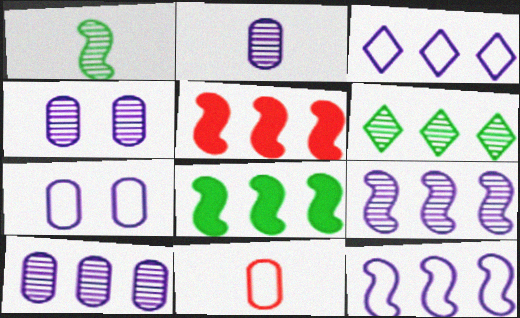[[2, 4, 10]]